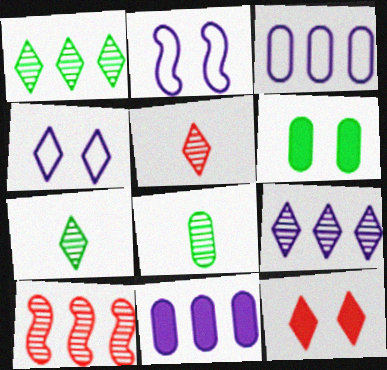[]